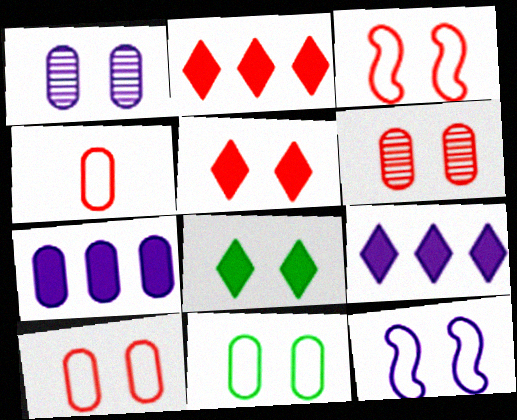[[1, 3, 8], 
[3, 5, 6], 
[6, 8, 12]]